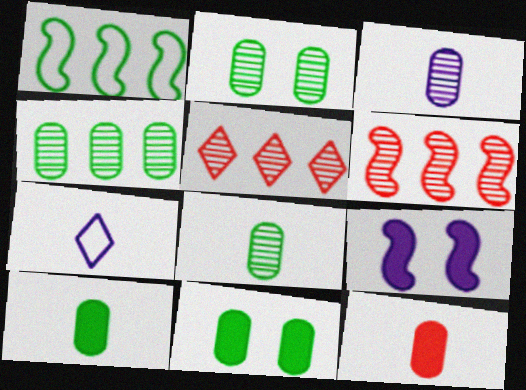[[2, 4, 8], 
[6, 7, 11]]